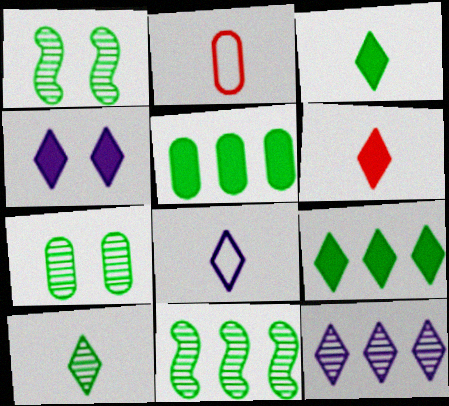[[2, 4, 11], 
[4, 6, 9], 
[4, 8, 12], 
[6, 8, 10], 
[7, 10, 11]]